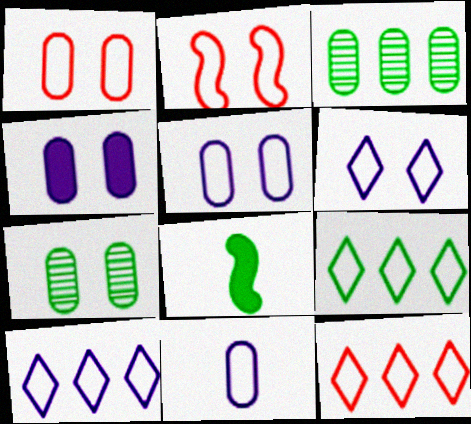[[1, 4, 7], 
[2, 9, 11], 
[7, 8, 9], 
[9, 10, 12]]